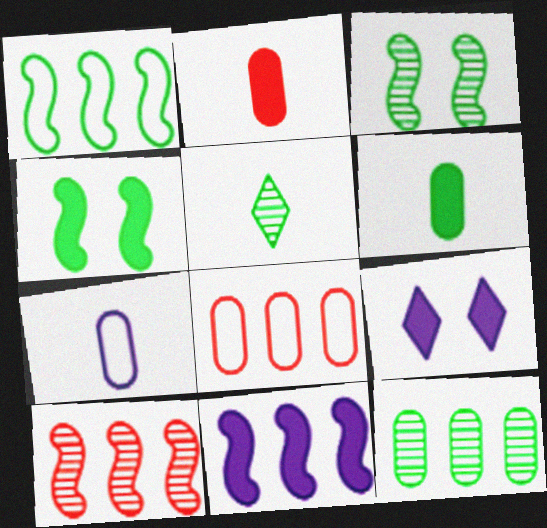[[1, 10, 11], 
[3, 5, 12]]